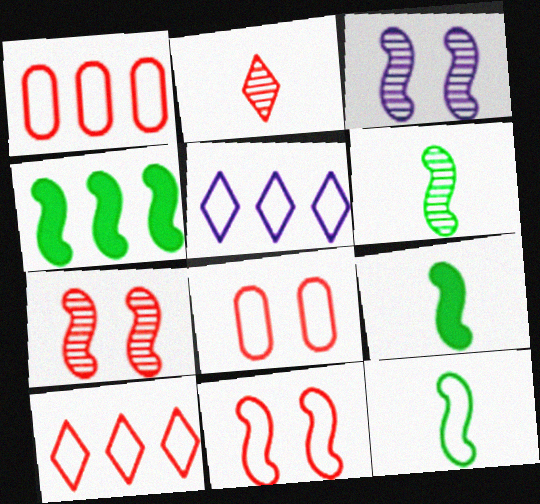[[5, 8, 12], 
[6, 9, 12]]